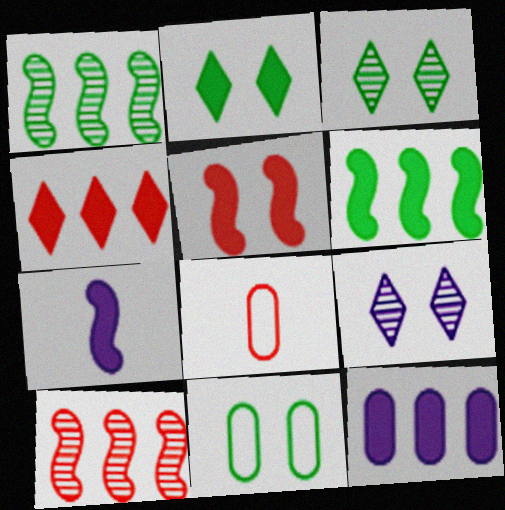[[4, 6, 12], 
[5, 6, 7], 
[5, 9, 11], 
[6, 8, 9]]